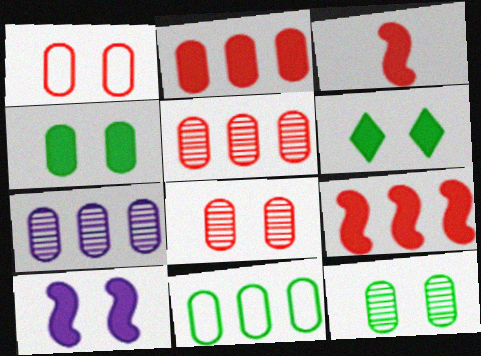[[2, 7, 11]]